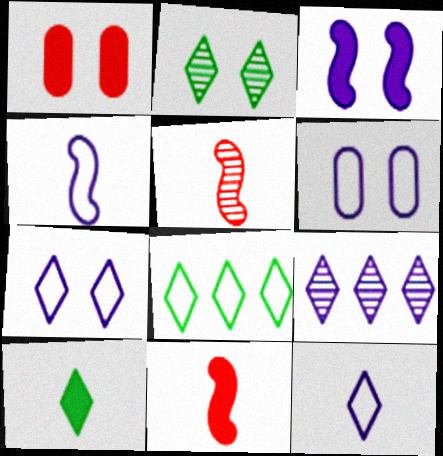[[2, 8, 10]]